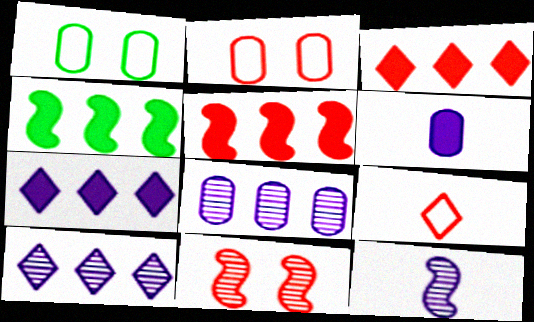[[1, 3, 12]]